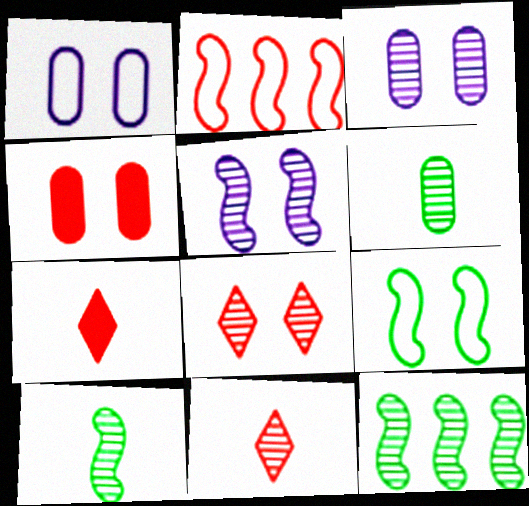[[1, 7, 12], 
[2, 4, 11], 
[3, 11, 12]]